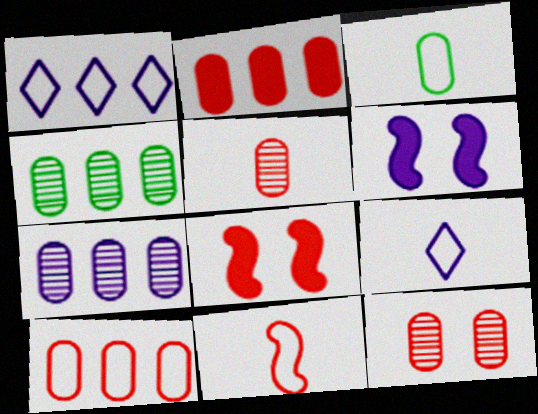[[3, 9, 11], 
[4, 8, 9], 
[6, 7, 9]]